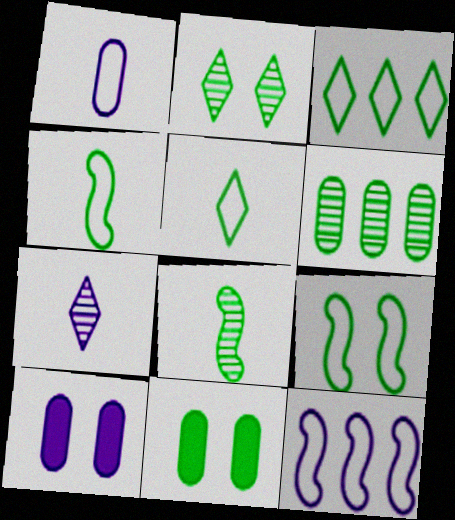[[2, 6, 8], 
[2, 9, 11], 
[3, 8, 11], 
[7, 10, 12]]